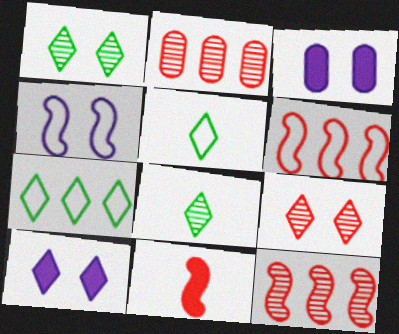[[3, 5, 12], 
[3, 6, 8]]